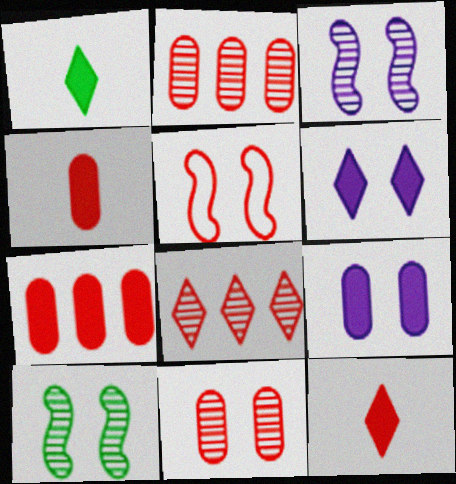[[2, 5, 12], 
[4, 5, 8]]